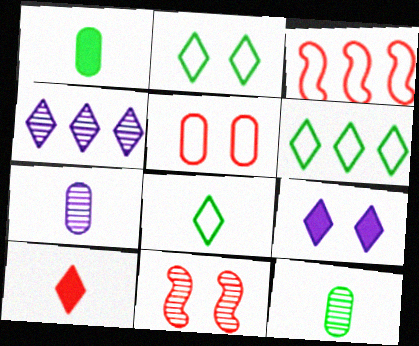[[2, 4, 10], 
[2, 6, 8], 
[3, 9, 12], 
[4, 11, 12]]